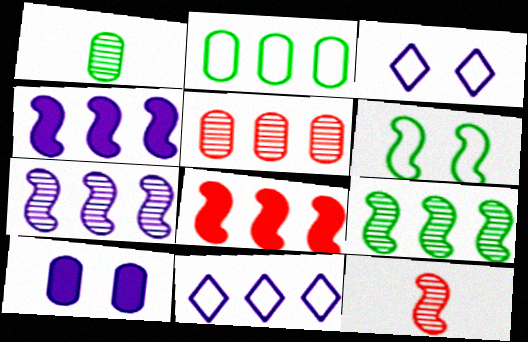[[1, 3, 8], 
[4, 6, 12]]